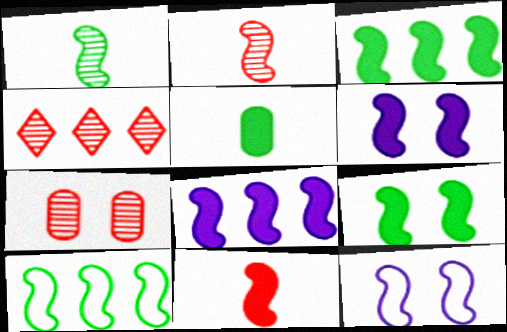[[1, 9, 10], 
[2, 3, 12], 
[2, 4, 7], 
[2, 6, 10], 
[3, 6, 11], 
[4, 5, 12], 
[8, 9, 11]]